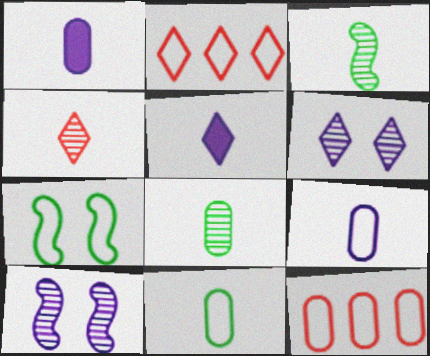[[2, 7, 9]]